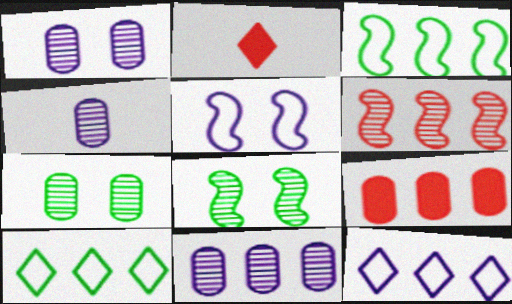[[1, 2, 3], 
[1, 4, 11]]